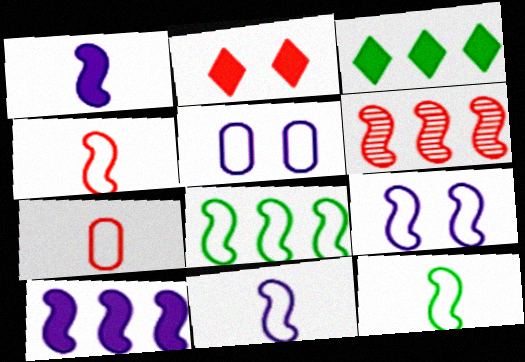[[2, 6, 7], 
[4, 8, 9], 
[4, 11, 12], 
[6, 8, 10]]